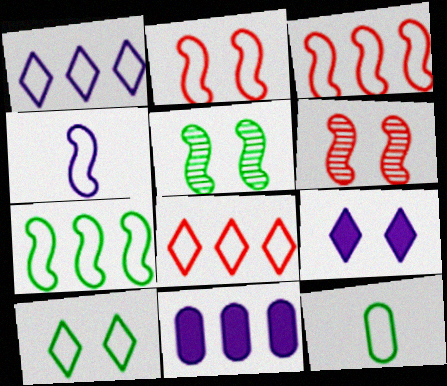[[1, 2, 12], 
[2, 4, 7], 
[7, 10, 12]]